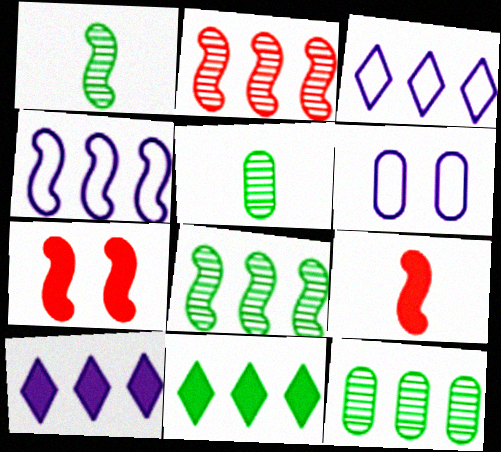[[1, 4, 7], 
[3, 5, 7]]